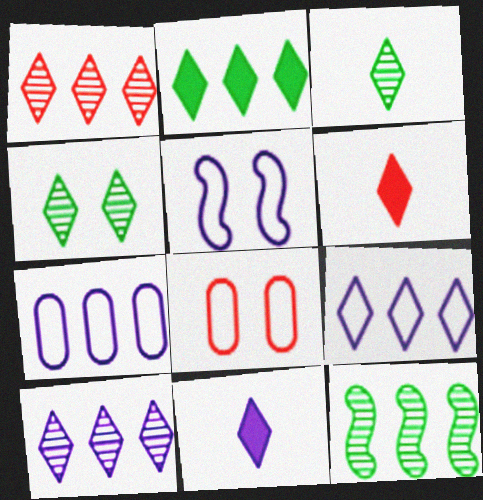[[1, 2, 9], 
[4, 6, 9], 
[8, 11, 12]]